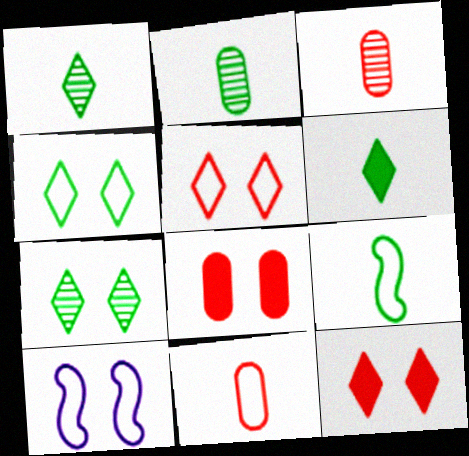[[2, 6, 9], 
[7, 8, 10]]